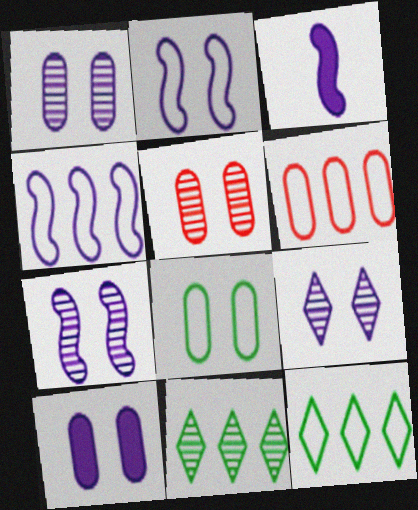[[1, 7, 9], 
[2, 9, 10], 
[3, 4, 7], 
[3, 5, 12], 
[4, 6, 12], 
[5, 8, 10]]